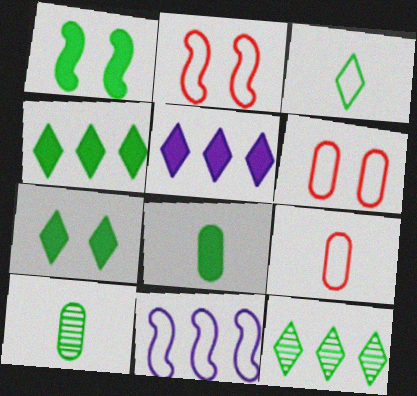[[1, 4, 8], 
[2, 5, 10], 
[3, 6, 11], 
[3, 7, 12]]